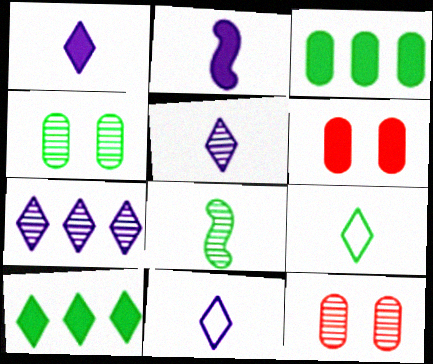[[1, 5, 11], 
[2, 6, 10], 
[7, 8, 12]]